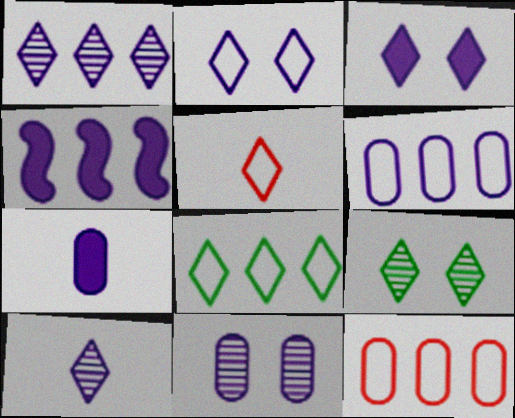[[1, 4, 6], 
[2, 5, 8], 
[3, 4, 7], 
[6, 7, 11]]